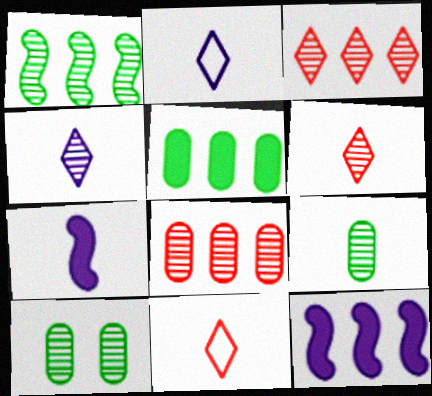[[7, 9, 11], 
[10, 11, 12]]